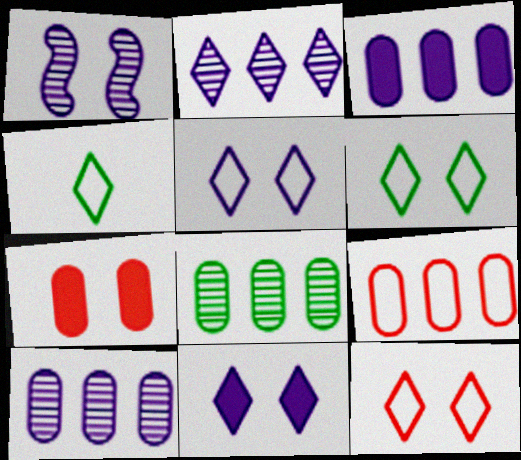[[1, 6, 7], 
[3, 8, 9], 
[5, 6, 12]]